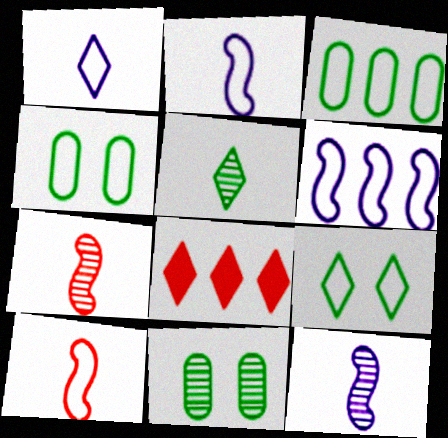[[2, 8, 11], 
[4, 8, 12]]